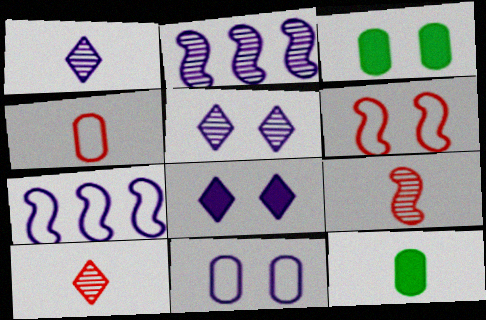[[3, 5, 6], 
[3, 7, 10]]